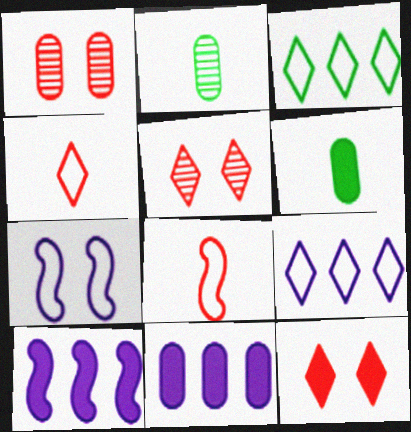[[6, 10, 12]]